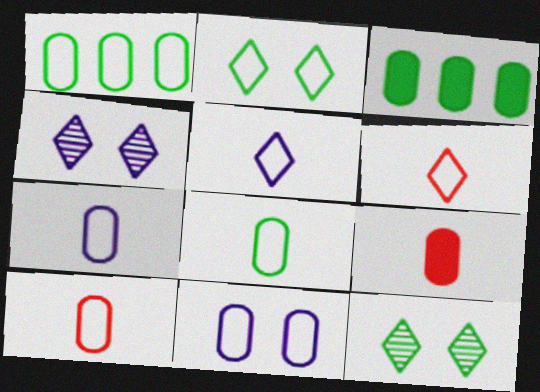[[1, 10, 11], 
[7, 8, 10]]